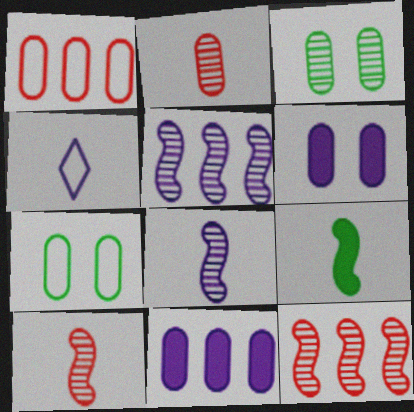[[2, 4, 9], 
[2, 7, 11], 
[4, 5, 6]]